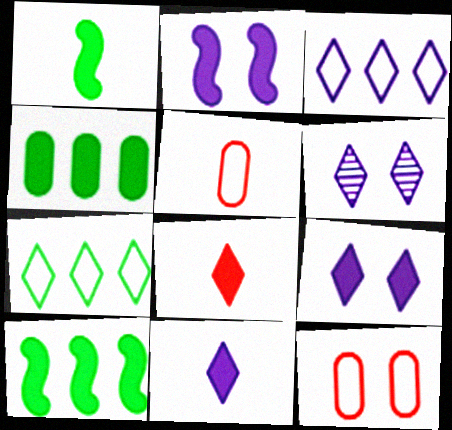[[2, 4, 8], 
[3, 6, 11], 
[5, 6, 10], 
[6, 7, 8]]